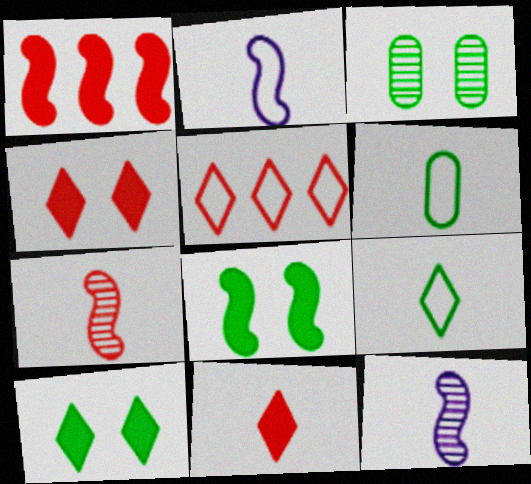[[6, 11, 12]]